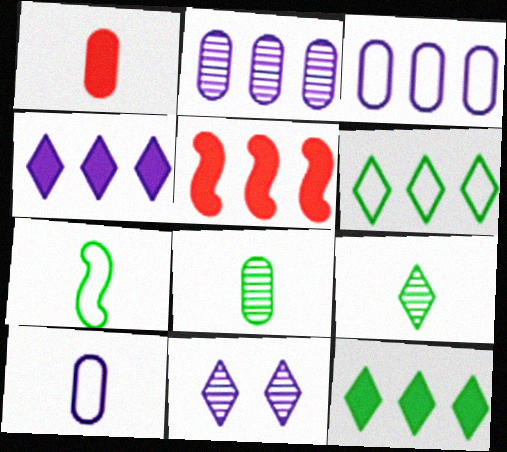[[1, 8, 10], 
[2, 5, 6]]